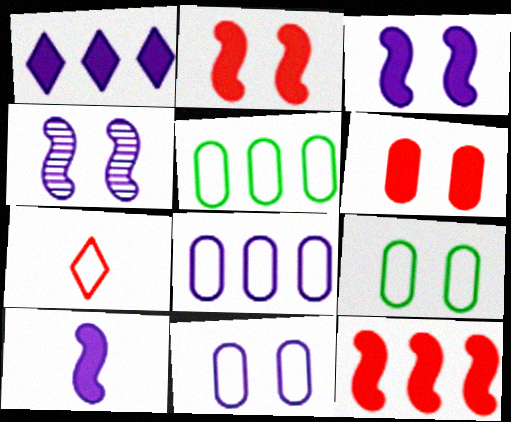[]